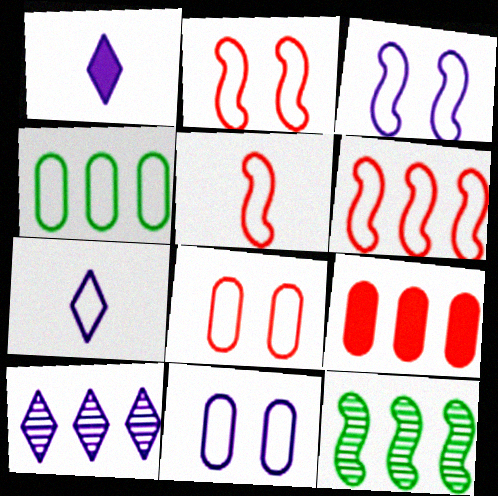[[1, 8, 12], 
[2, 4, 7], 
[2, 5, 6]]